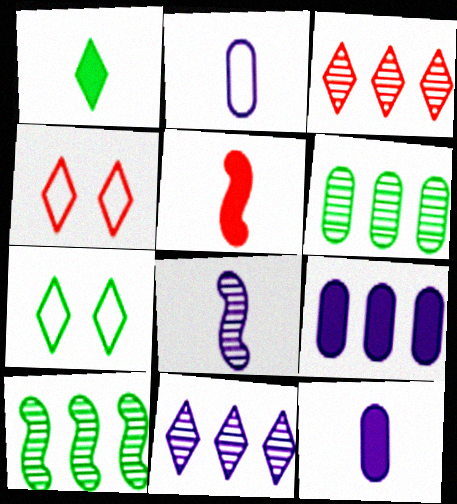[[1, 4, 11], 
[1, 5, 12], 
[4, 10, 12]]